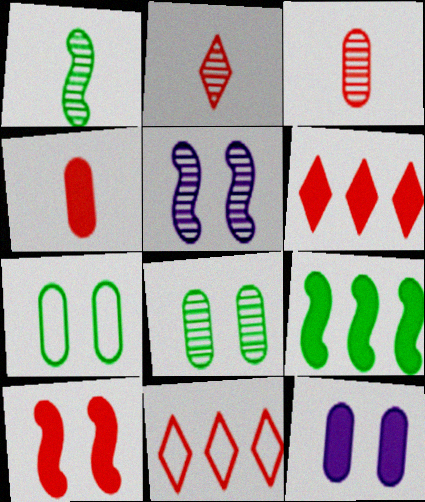[[1, 11, 12], 
[3, 10, 11], 
[4, 6, 10]]